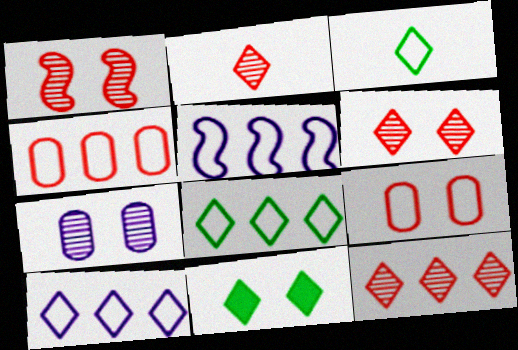[[2, 6, 12], 
[2, 10, 11], 
[3, 5, 9], 
[4, 5, 8]]